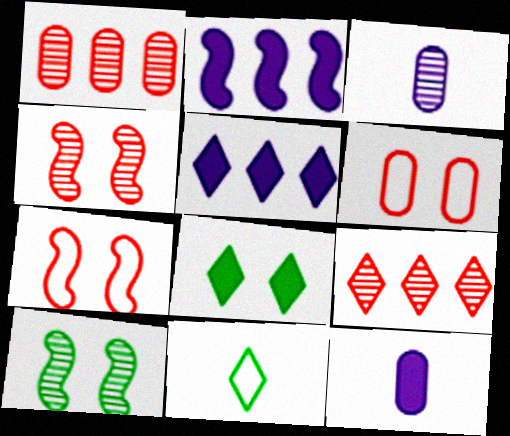[[3, 9, 10]]